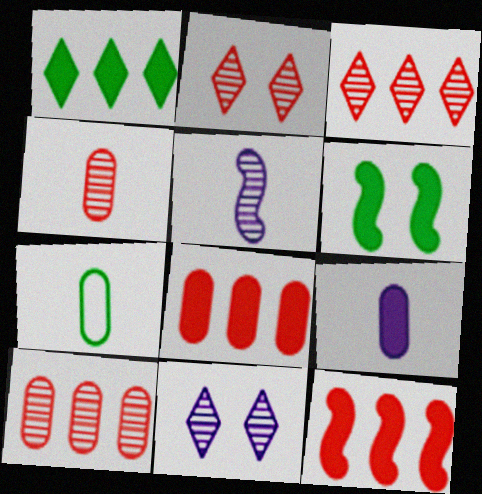[[4, 7, 9], 
[7, 11, 12]]